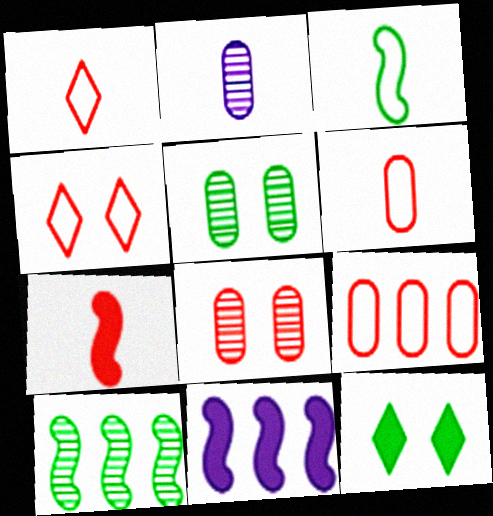[[1, 5, 11]]